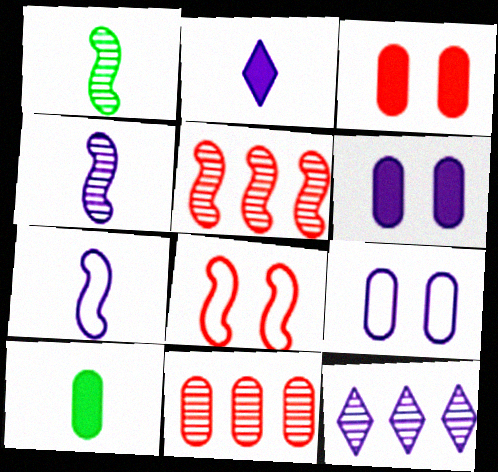[[6, 7, 12], 
[8, 10, 12], 
[9, 10, 11]]